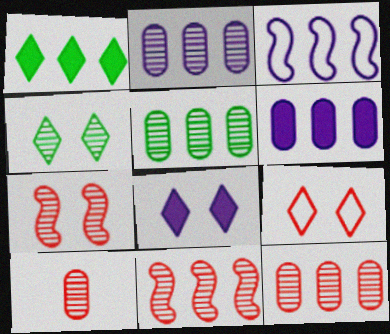[[1, 3, 12], 
[2, 5, 12], 
[4, 8, 9]]